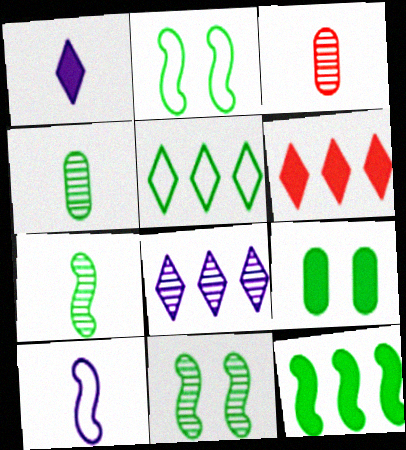[[2, 7, 12], 
[3, 8, 11], 
[5, 6, 8], 
[5, 7, 9]]